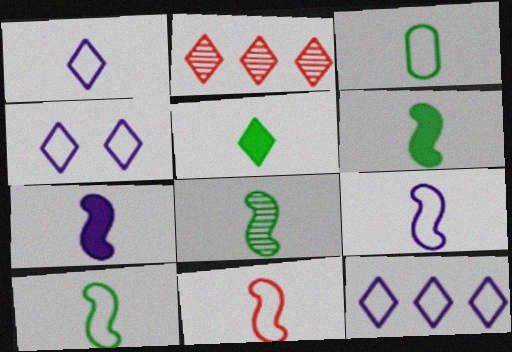[[1, 3, 11], 
[1, 4, 12], 
[2, 4, 5], 
[3, 5, 8], 
[6, 8, 10], 
[7, 8, 11], 
[9, 10, 11]]